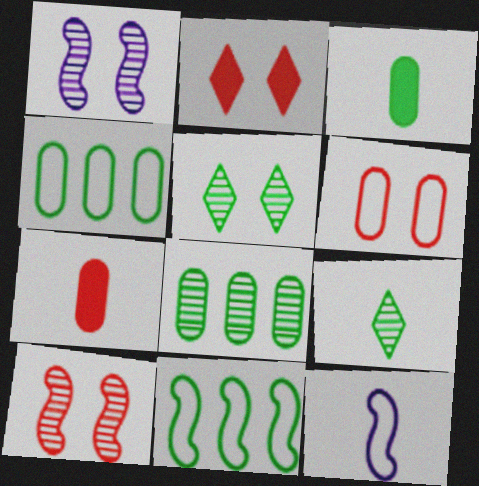[[2, 6, 10], 
[2, 8, 12], 
[3, 5, 11], 
[7, 9, 12]]